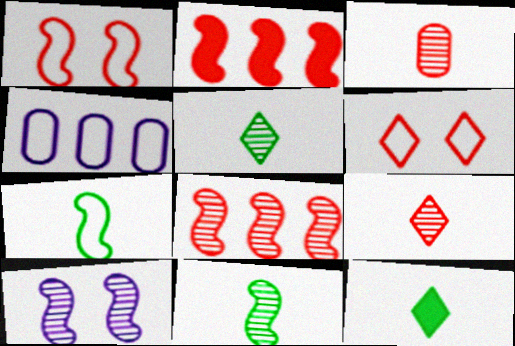[[2, 3, 6], 
[2, 7, 10], 
[4, 6, 7], 
[8, 10, 11]]